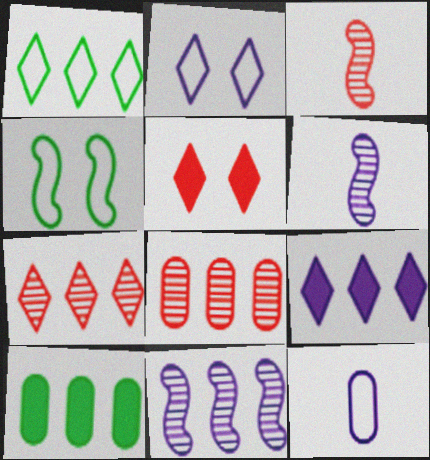[[1, 7, 9], 
[2, 3, 10]]